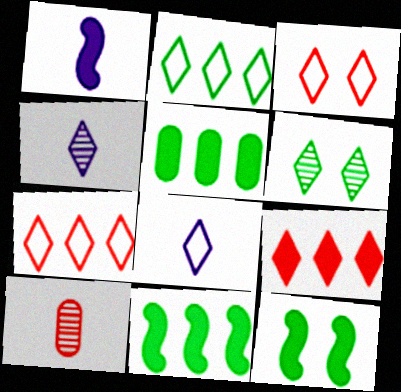[[2, 3, 8], 
[6, 8, 9]]